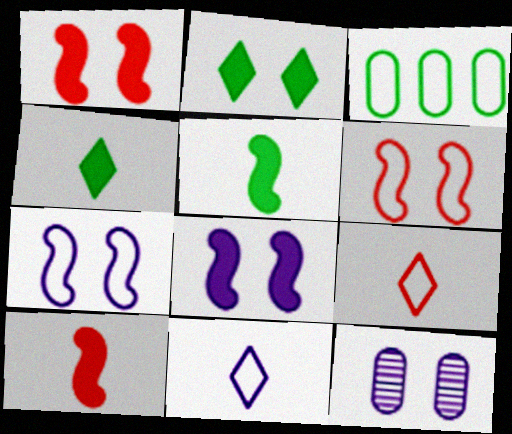[[2, 6, 12], 
[3, 6, 11], 
[3, 7, 9]]